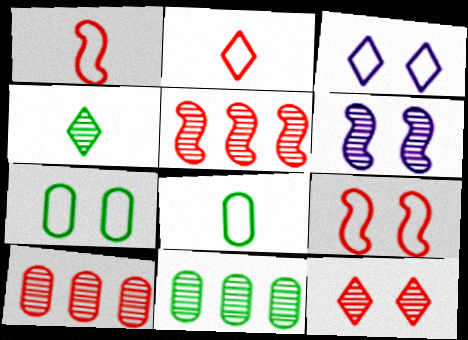[[3, 7, 9], 
[4, 6, 10]]